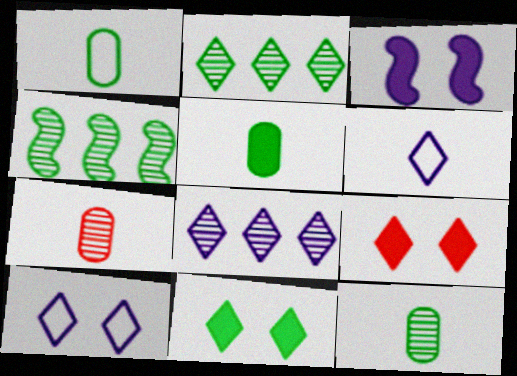[[1, 4, 11], 
[1, 5, 12], 
[2, 6, 9]]